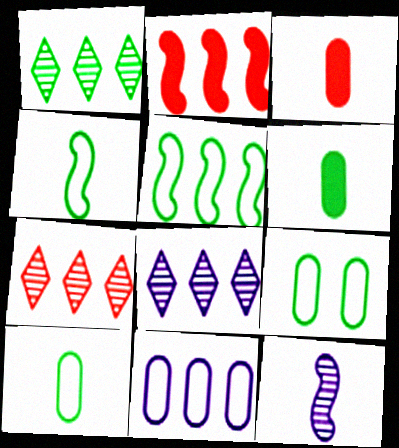[[1, 2, 11], 
[1, 7, 8]]